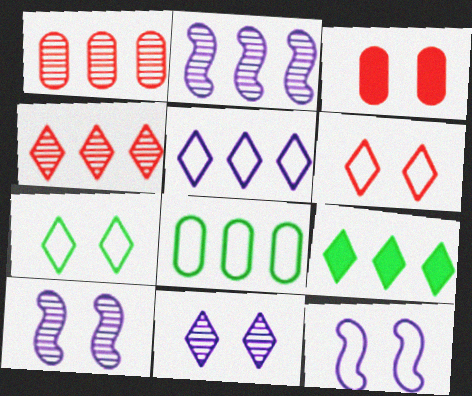[[3, 7, 10], 
[4, 5, 9]]